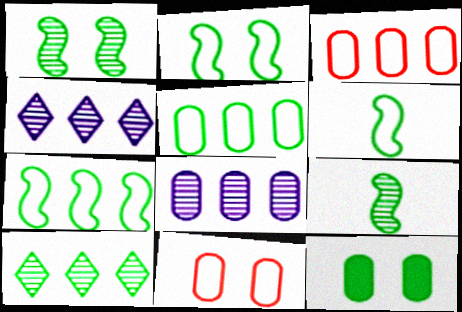[[2, 6, 7], 
[6, 10, 12]]